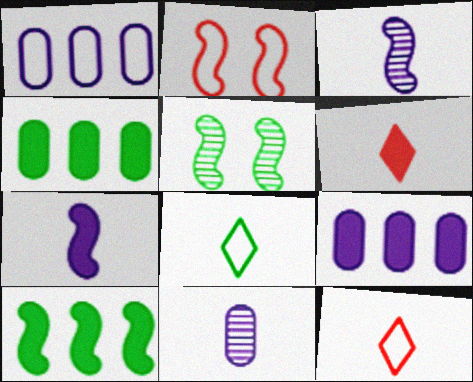[[1, 2, 8], 
[1, 5, 6], 
[2, 3, 10], 
[4, 5, 8], 
[5, 9, 12]]